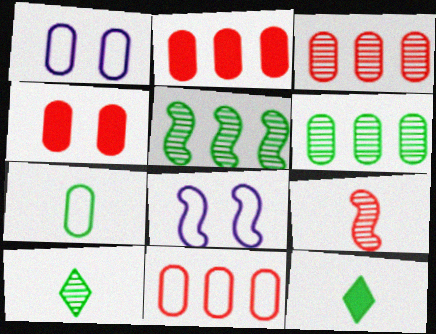[[1, 7, 11], 
[2, 3, 11], 
[2, 8, 10], 
[3, 8, 12]]